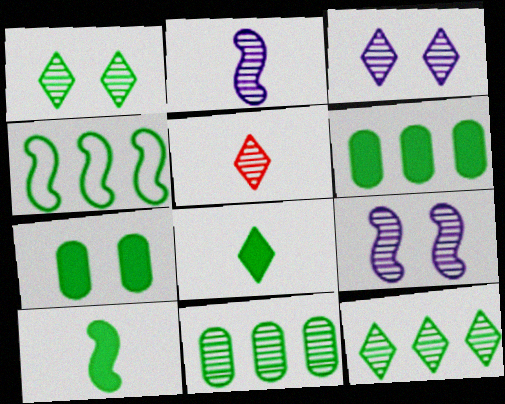[[3, 5, 12], 
[4, 6, 12], 
[5, 9, 11]]